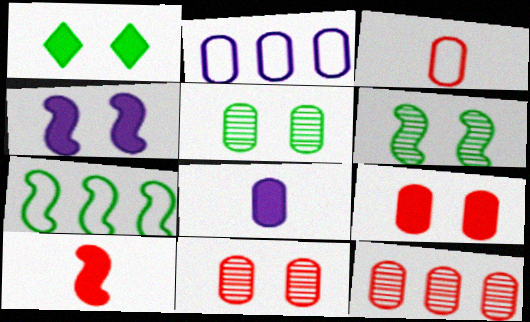[[1, 4, 9], 
[3, 9, 12]]